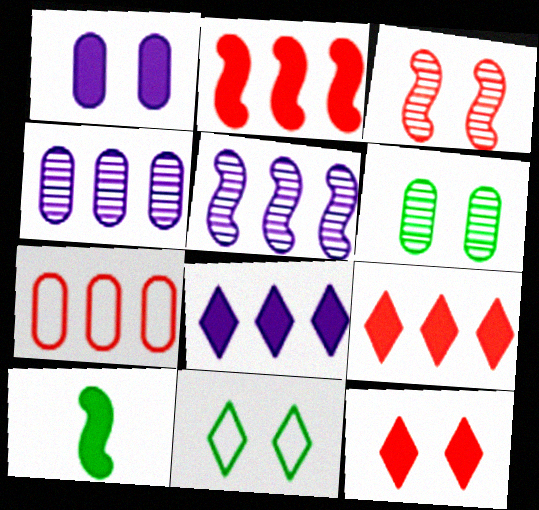[[1, 3, 11], 
[1, 9, 10]]